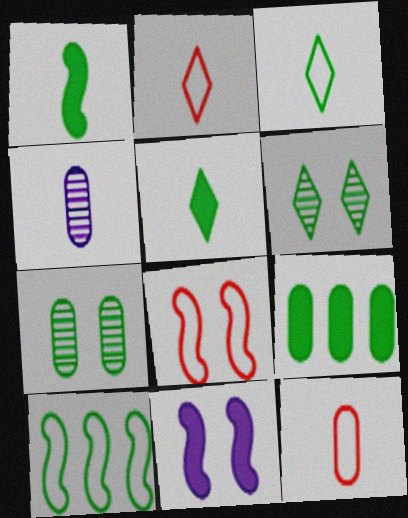[[1, 2, 4], 
[5, 7, 10]]